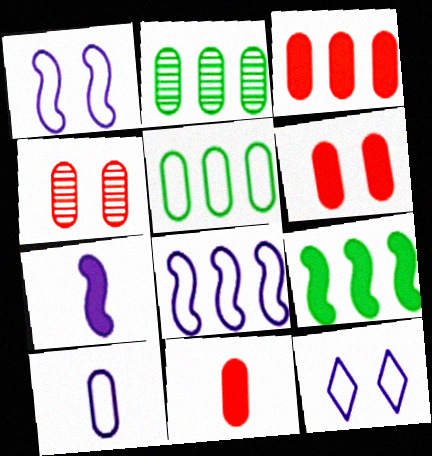[[2, 6, 10], 
[3, 6, 11], 
[8, 10, 12]]